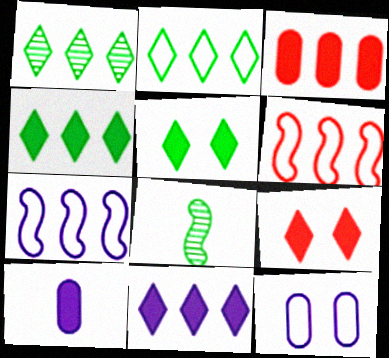[[1, 2, 4], 
[1, 3, 7]]